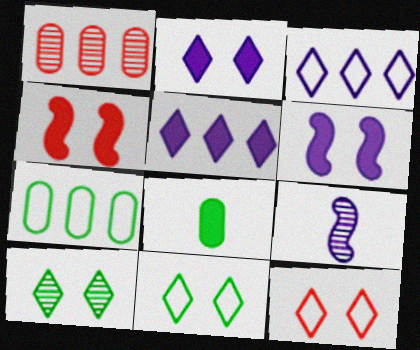[[1, 9, 10], 
[2, 10, 12], 
[4, 5, 8]]